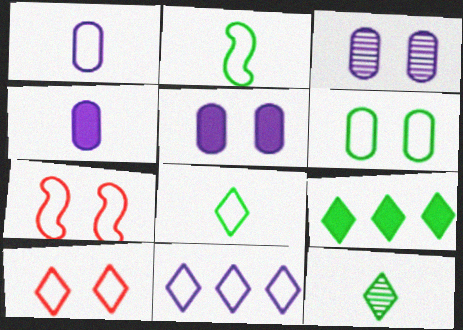[[8, 10, 11]]